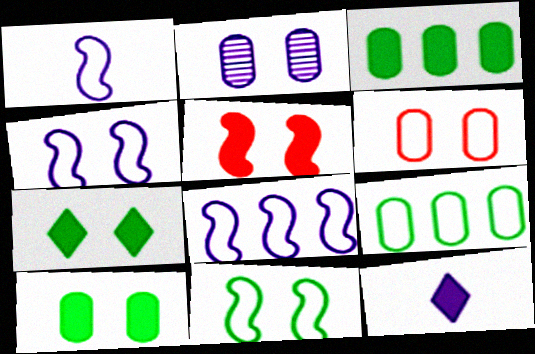[[1, 4, 8], 
[2, 6, 10], 
[2, 8, 12], 
[3, 5, 12]]